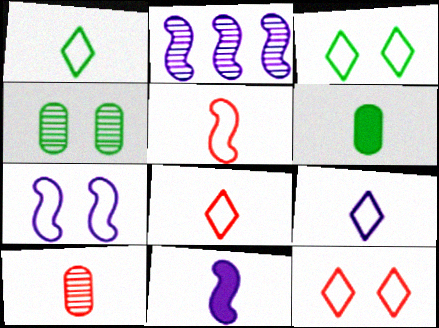[[1, 8, 9], 
[1, 10, 11], 
[2, 6, 12], 
[2, 7, 11]]